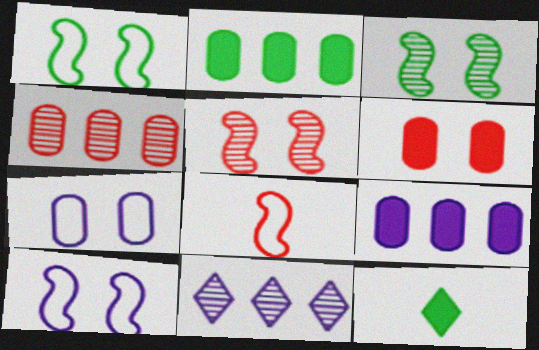[[4, 10, 12]]